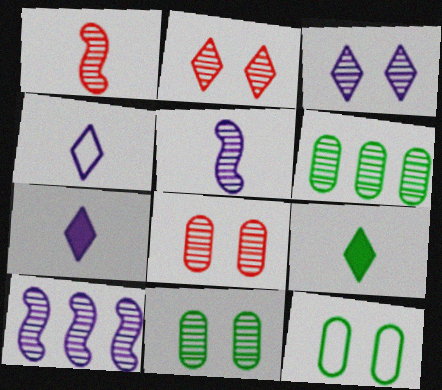[[1, 3, 6], 
[2, 5, 6]]